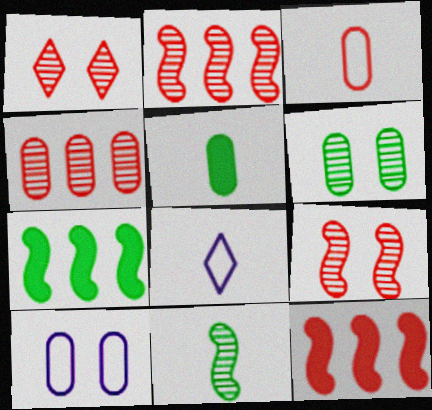[[1, 3, 12], 
[4, 5, 10], 
[6, 8, 12]]